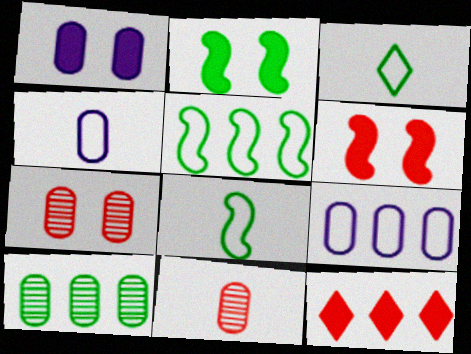[[2, 3, 10]]